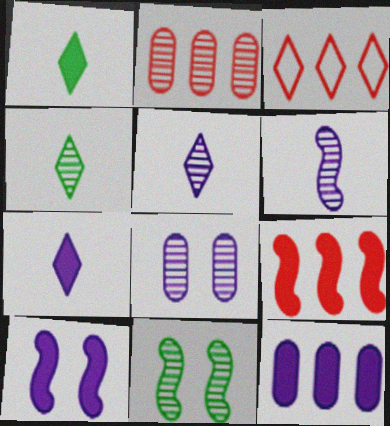[[2, 3, 9], 
[2, 5, 11], 
[7, 10, 12]]